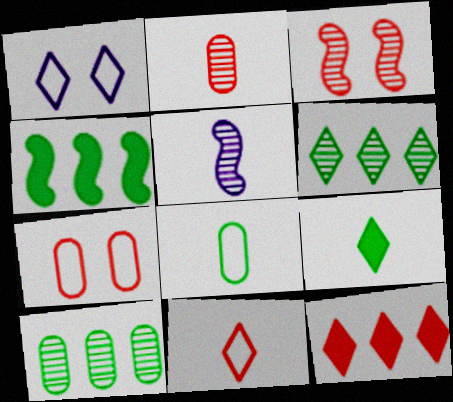[[1, 2, 4]]